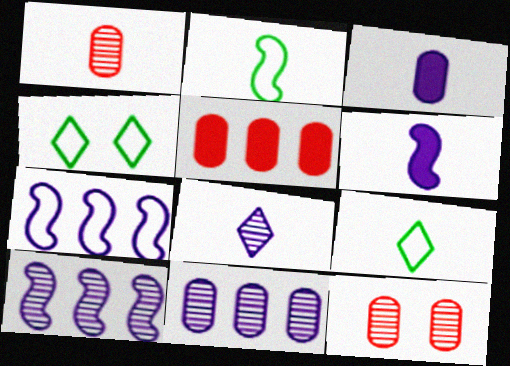[[1, 6, 9]]